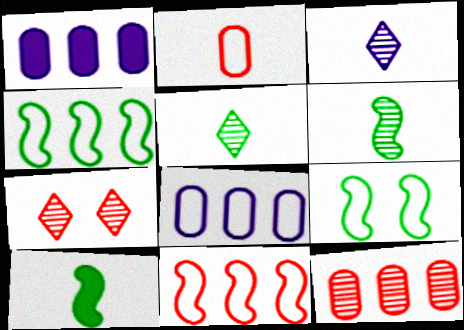[[2, 3, 10], 
[7, 8, 10]]